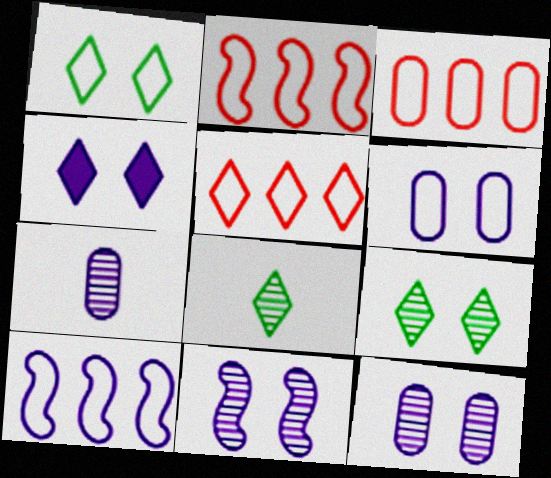[[2, 3, 5], 
[4, 5, 8], 
[4, 6, 11], 
[4, 7, 10]]